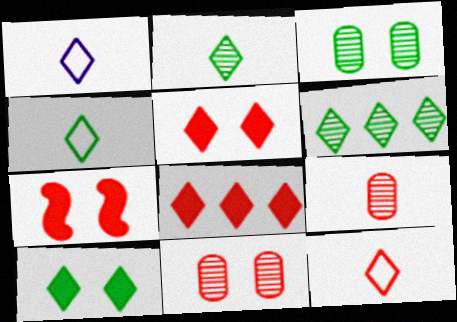[[1, 4, 12], 
[1, 5, 6], 
[4, 6, 10]]